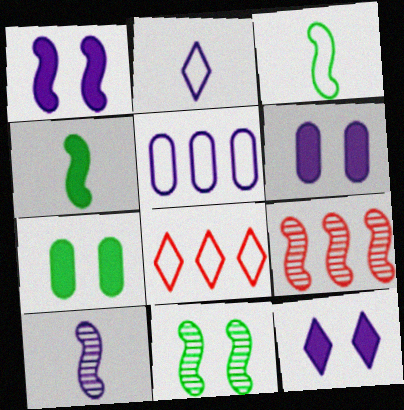[[1, 3, 9], 
[1, 6, 12], 
[2, 7, 9], 
[5, 10, 12], 
[7, 8, 10], 
[9, 10, 11]]